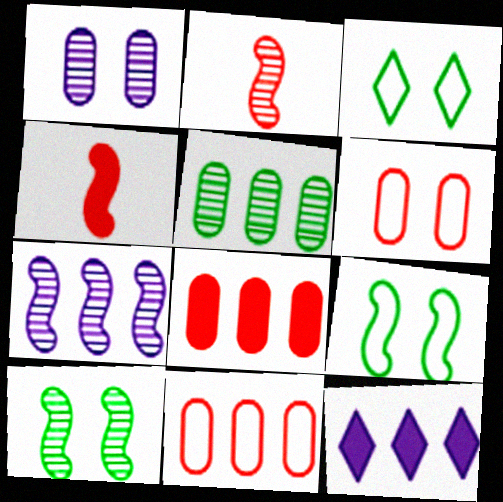[[2, 7, 10], 
[4, 7, 9]]